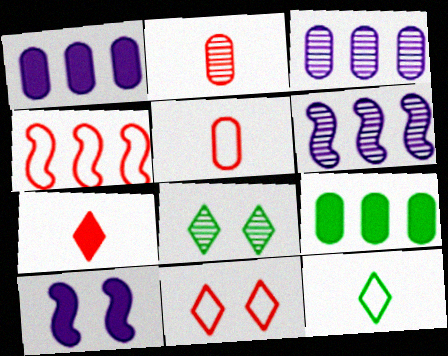[[2, 6, 8], 
[4, 5, 11], 
[7, 9, 10]]